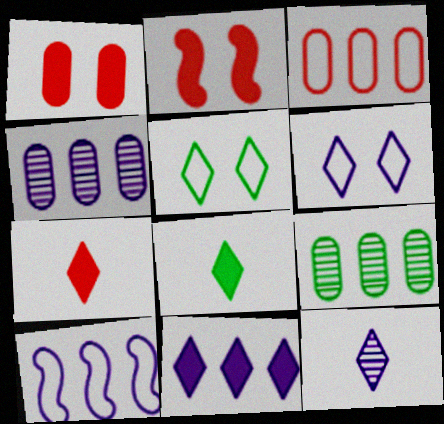[[4, 10, 11], 
[6, 11, 12]]